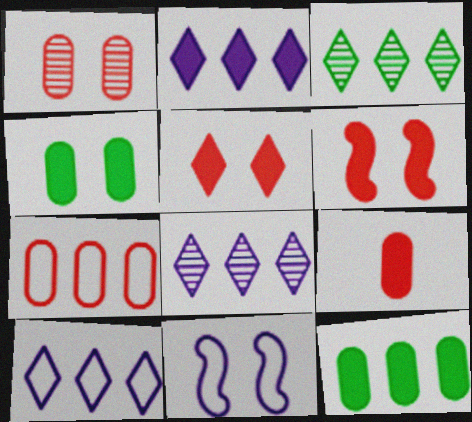[[1, 7, 9], 
[2, 8, 10], 
[3, 9, 11]]